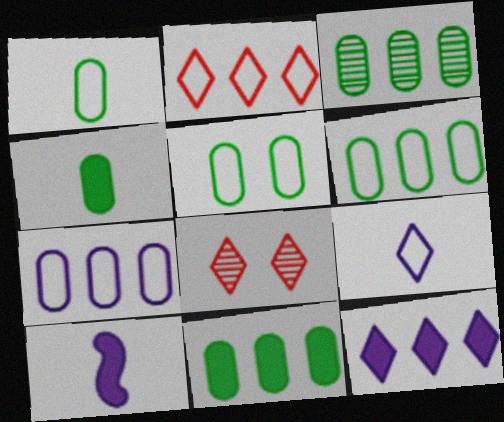[[1, 5, 6], 
[3, 4, 5], 
[3, 6, 11], 
[6, 8, 10]]